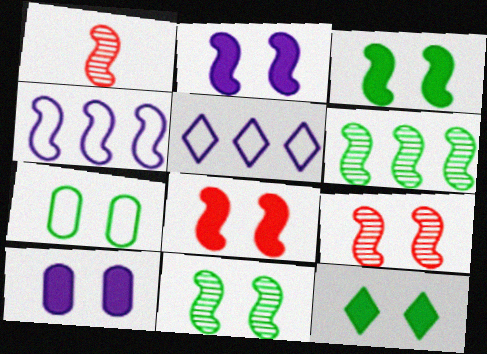[[1, 3, 4], 
[2, 3, 8], 
[7, 11, 12], 
[8, 10, 12]]